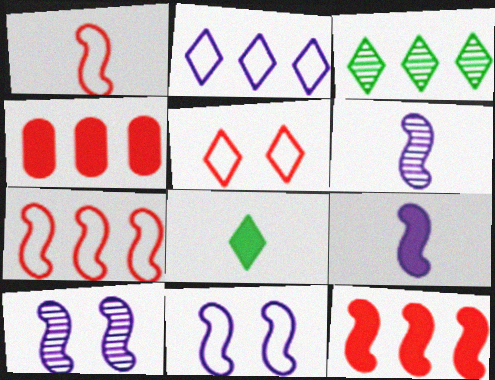[]